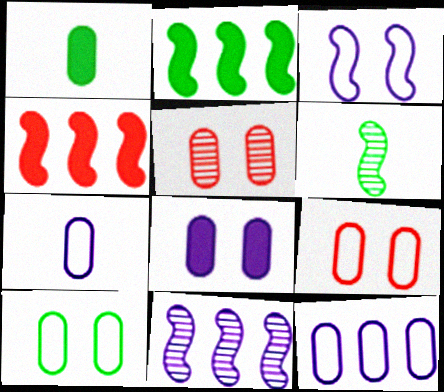[[1, 5, 12], 
[3, 4, 6], 
[5, 8, 10]]